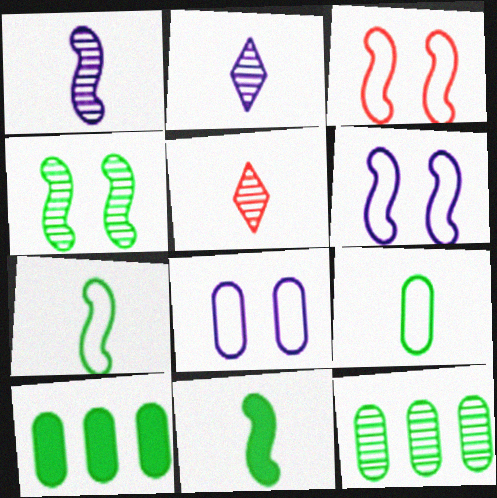[[2, 3, 10], 
[5, 6, 10]]